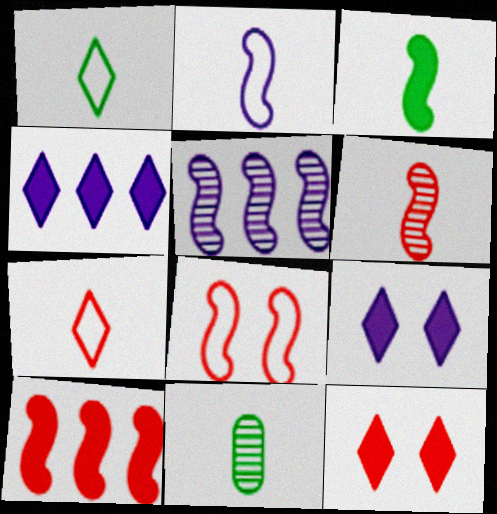[[1, 3, 11], 
[2, 3, 6], 
[3, 5, 8], 
[4, 8, 11], 
[6, 8, 10]]